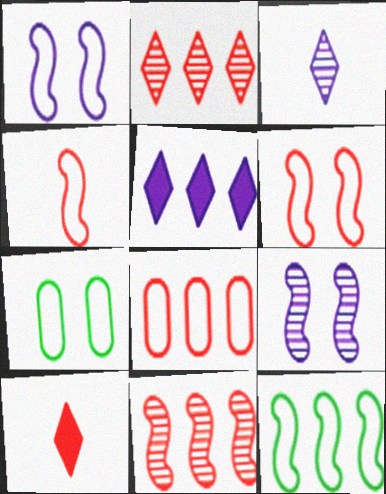[[1, 4, 12]]